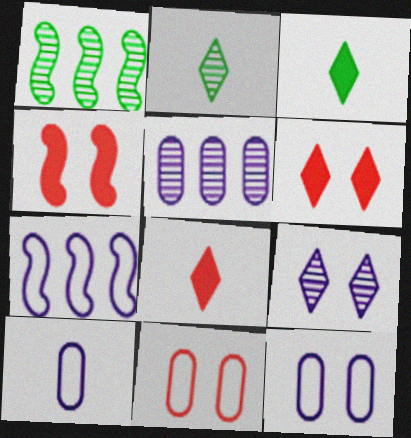[[1, 6, 10], 
[1, 8, 12]]